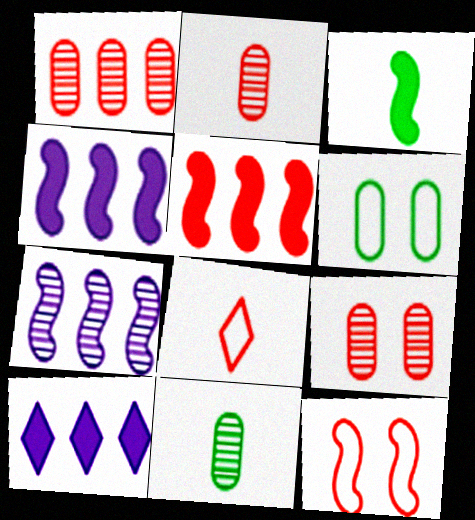[[1, 2, 9], 
[3, 7, 12], 
[5, 8, 9], 
[10, 11, 12]]